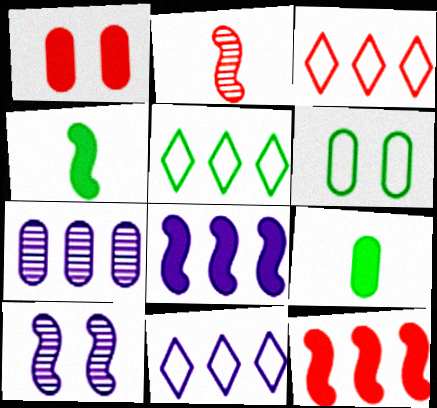[[1, 2, 3], 
[3, 5, 11], 
[3, 9, 10], 
[5, 7, 12], 
[7, 8, 11]]